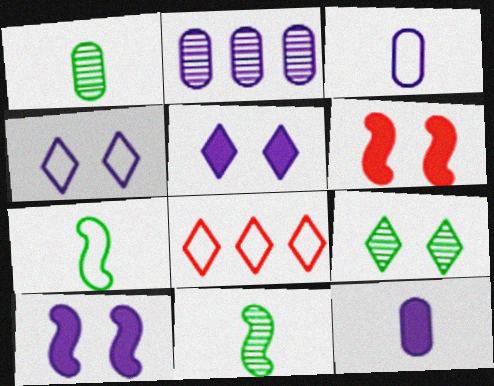[[1, 8, 10]]